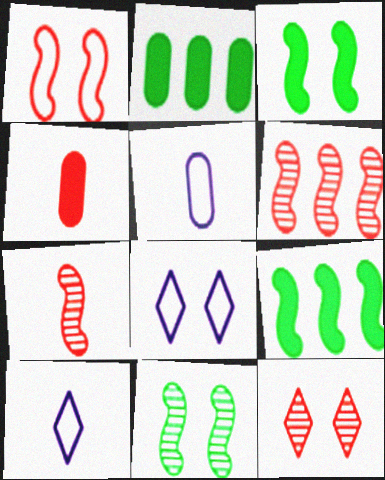[[2, 7, 8], 
[5, 9, 12]]